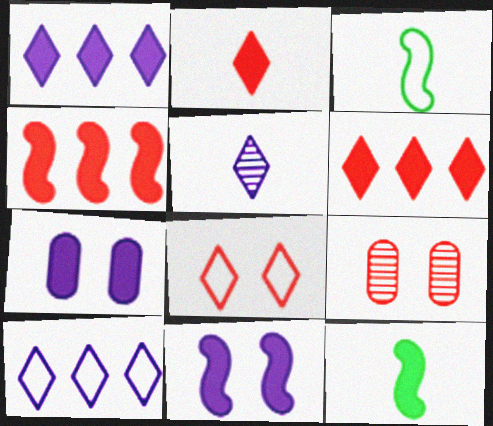[[1, 3, 9], 
[4, 11, 12], 
[6, 7, 12], 
[9, 10, 12]]